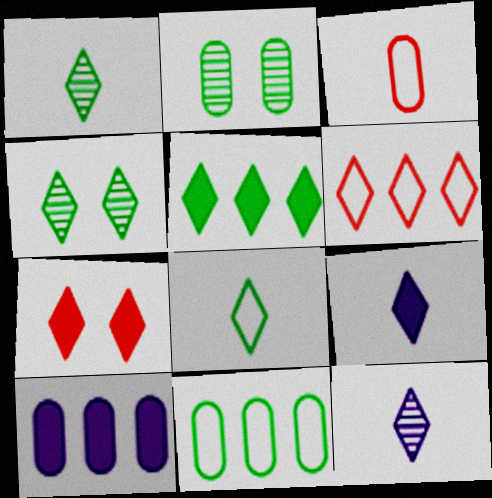[[2, 3, 10], 
[4, 5, 8], 
[4, 6, 9], 
[5, 7, 9]]